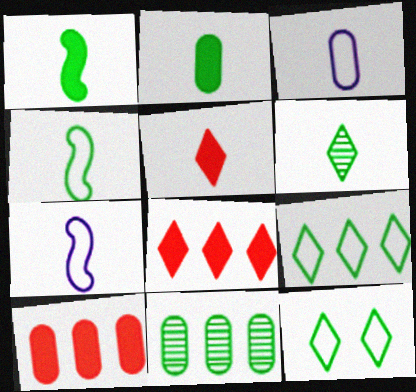[[1, 11, 12], 
[2, 4, 6]]